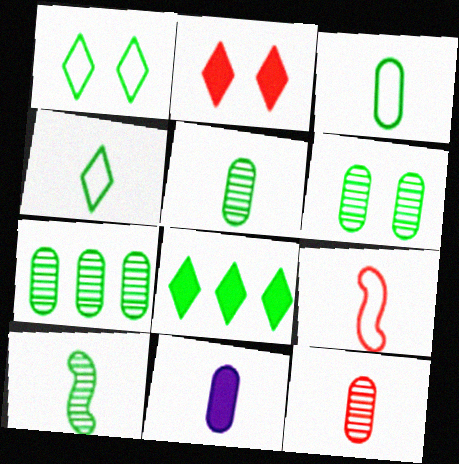[[3, 11, 12], 
[5, 6, 7]]